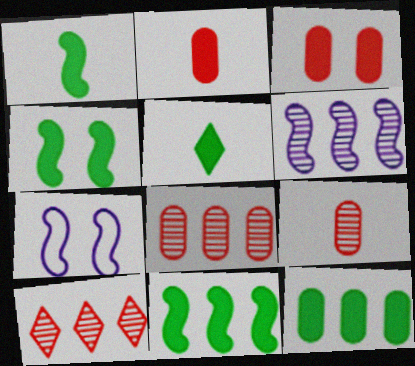[[1, 4, 11], 
[4, 5, 12], 
[5, 7, 8]]